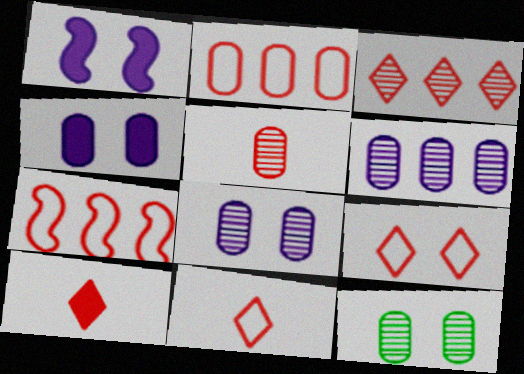[[1, 9, 12], 
[3, 9, 10], 
[5, 6, 12]]